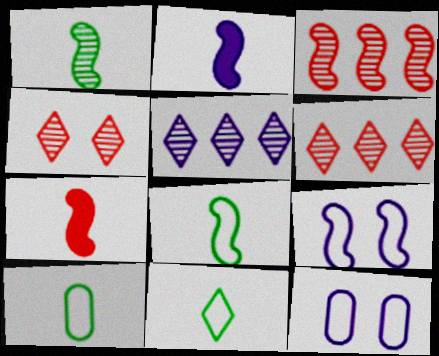[[2, 5, 12], 
[8, 10, 11]]